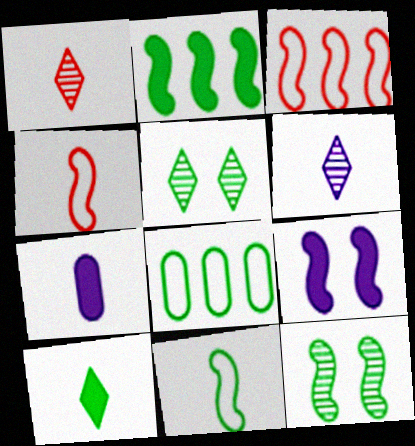[[1, 7, 11], 
[1, 8, 9], 
[2, 11, 12], 
[3, 5, 7], 
[8, 10, 12]]